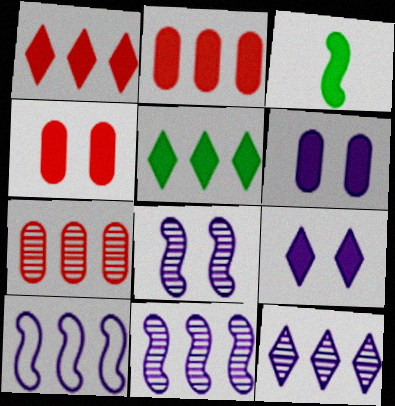[[1, 3, 6], 
[2, 3, 9], 
[5, 7, 10]]